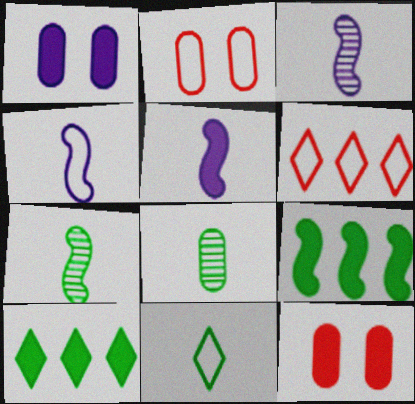[[1, 6, 7], 
[2, 3, 10], 
[3, 4, 5], 
[5, 10, 12]]